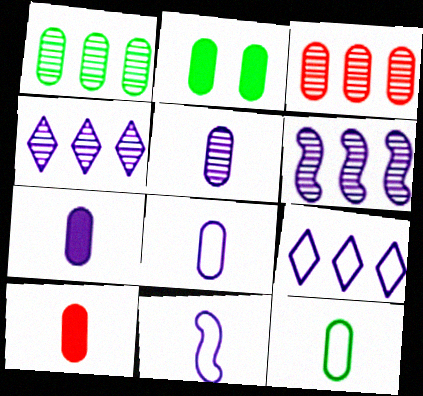[[1, 2, 12], 
[2, 3, 8], 
[5, 7, 8], 
[5, 10, 12]]